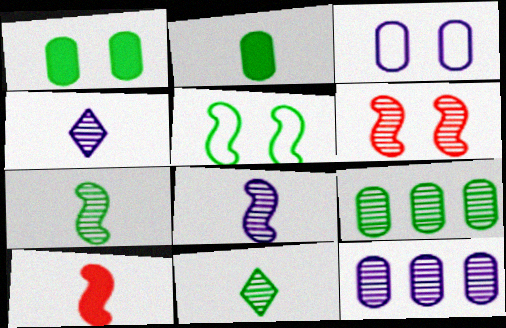[[4, 6, 9], 
[6, 11, 12]]